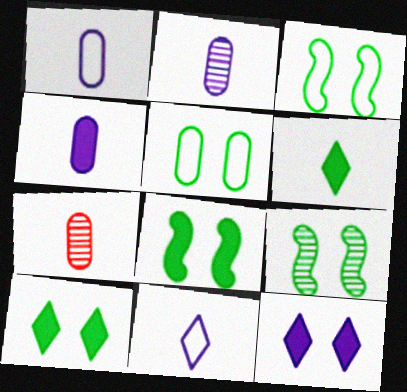[[1, 2, 4], 
[3, 8, 9], 
[5, 9, 10]]